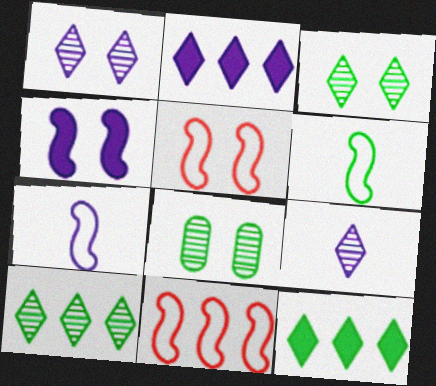[[6, 8, 12]]